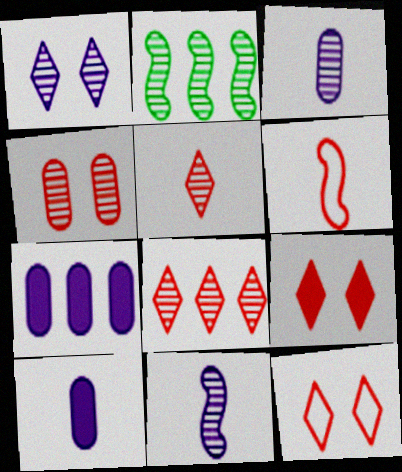[[2, 10, 12]]